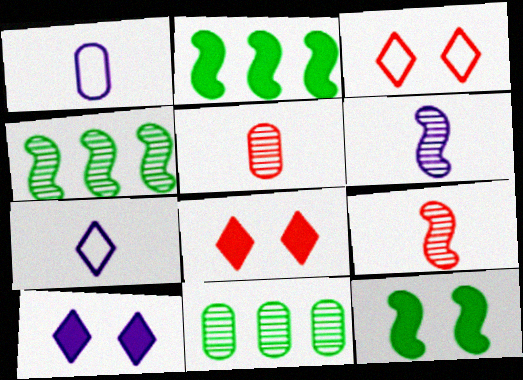[[1, 4, 8]]